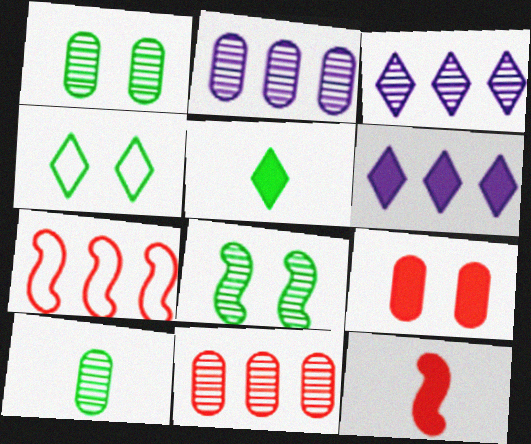[[2, 4, 12]]